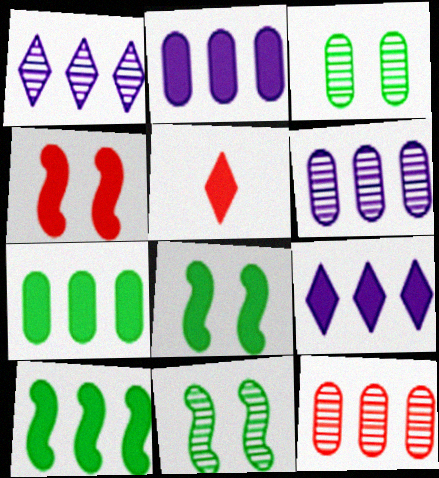[[2, 5, 8]]